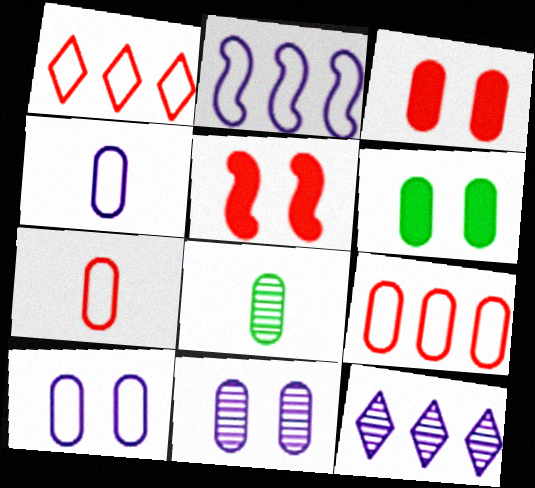[]